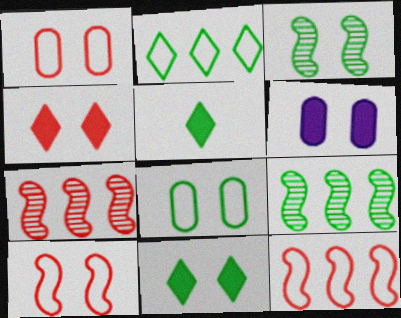[[3, 8, 11], 
[5, 8, 9]]